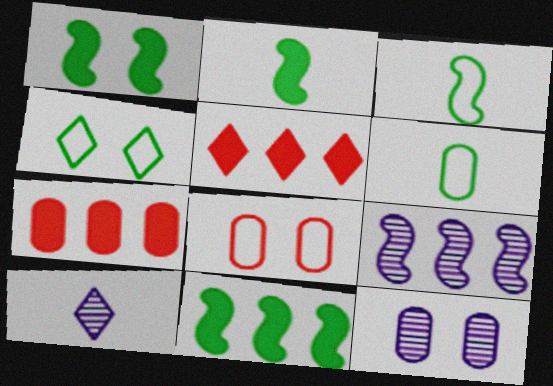[[1, 2, 11], 
[3, 5, 12], 
[4, 5, 10], 
[6, 7, 12], 
[8, 10, 11], 
[9, 10, 12]]